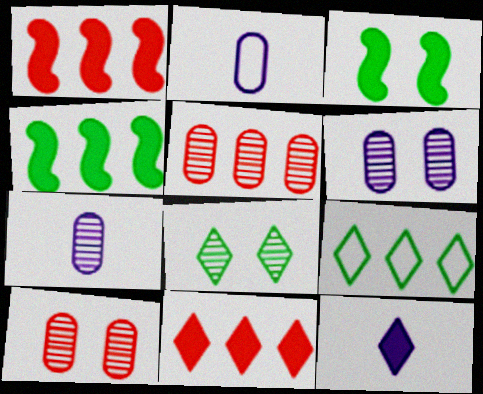[[1, 2, 8]]